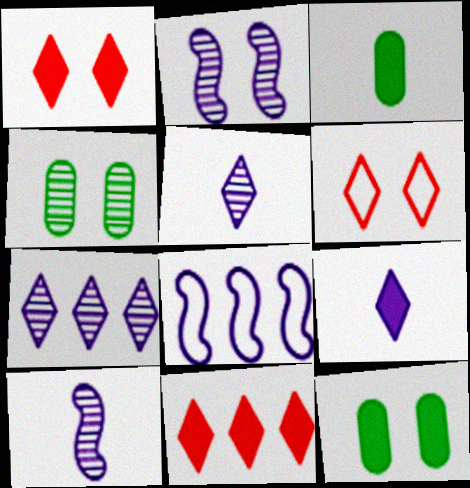[[2, 6, 12]]